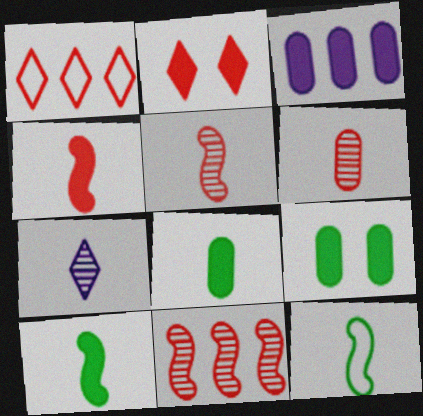[[2, 3, 10]]